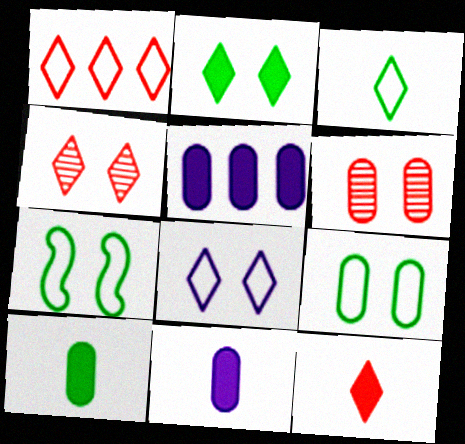[[1, 3, 8], 
[1, 4, 12], 
[2, 4, 8]]